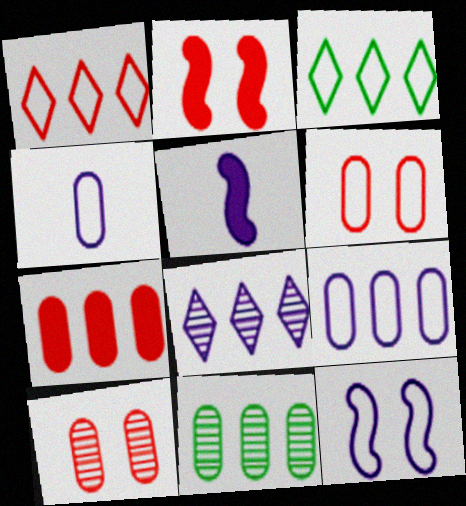[[3, 5, 10], 
[7, 9, 11]]